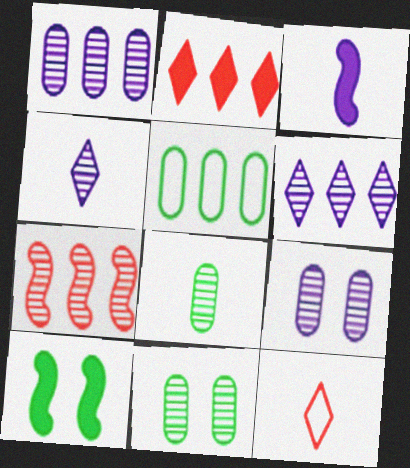[[1, 10, 12], 
[3, 8, 12], 
[4, 7, 11]]